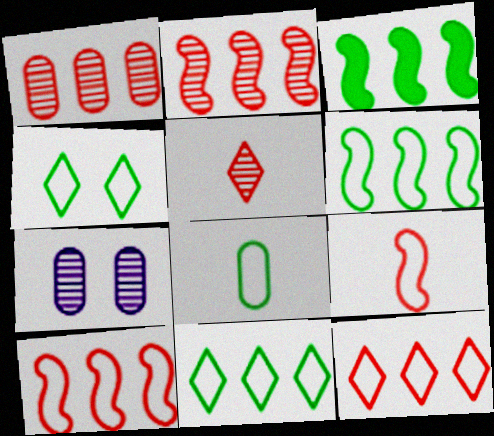[[4, 6, 8]]